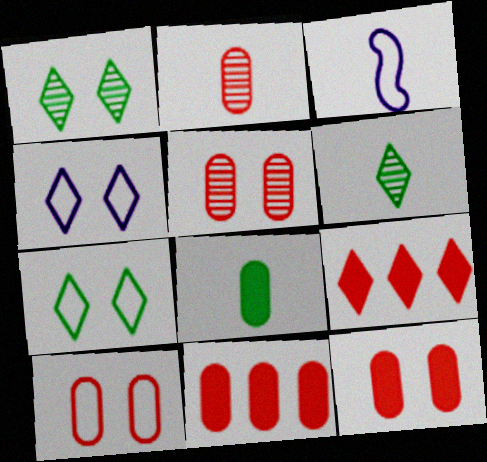[[1, 3, 11], 
[2, 10, 11], 
[4, 6, 9], 
[5, 10, 12]]